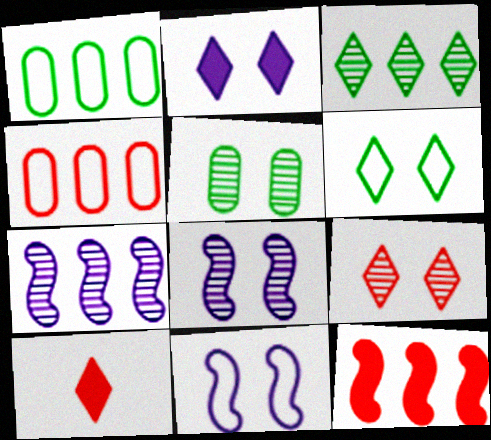[[1, 8, 10], 
[2, 6, 9], 
[5, 8, 9]]